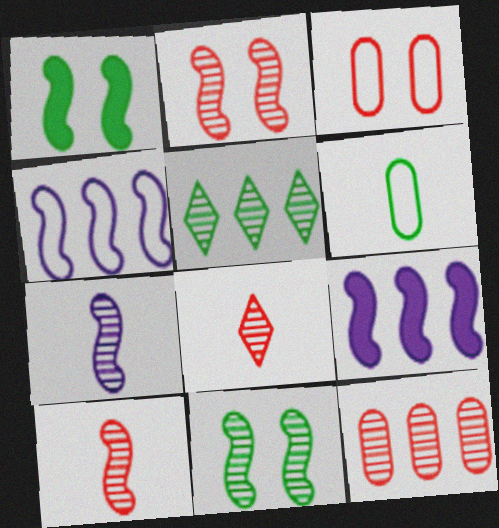[[1, 4, 10], 
[1, 5, 6], 
[2, 8, 12]]